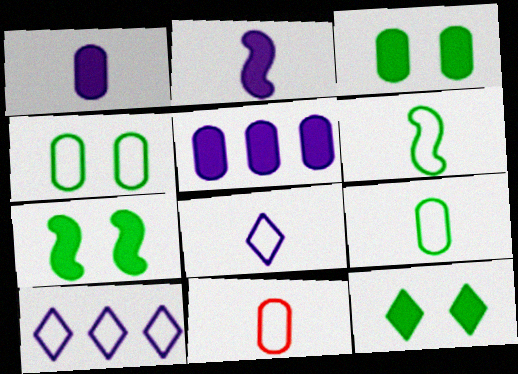[[3, 7, 12], 
[6, 8, 11]]